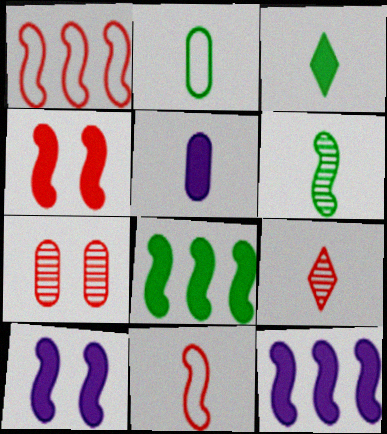[[1, 6, 10], 
[2, 3, 6]]